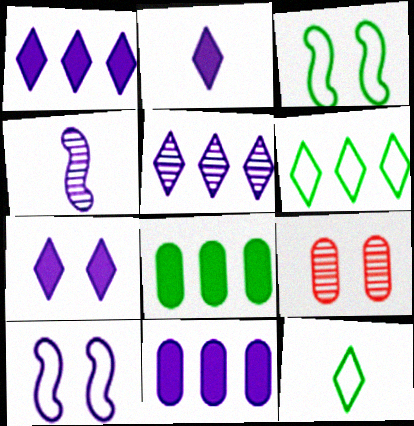[[1, 2, 7], 
[3, 7, 9]]